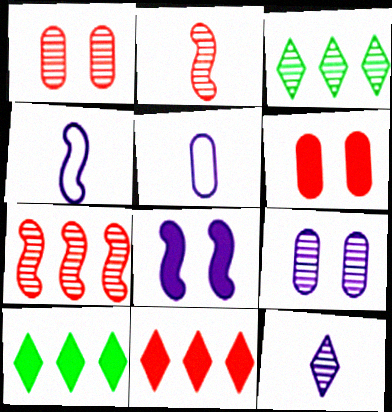[[1, 4, 10], 
[2, 3, 9], 
[3, 4, 6]]